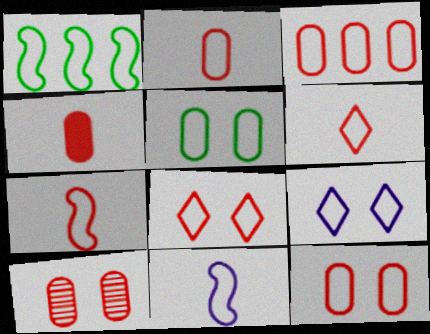[[1, 2, 9], 
[2, 3, 12], 
[2, 6, 7], 
[3, 4, 10], 
[3, 7, 8]]